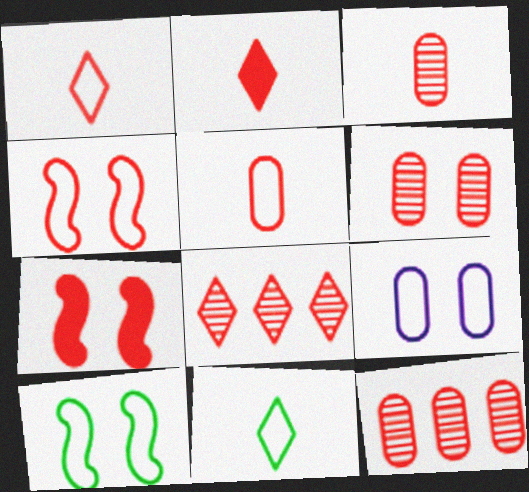[[1, 7, 12], 
[2, 4, 12], 
[3, 6, 12], 
[5, 7, 8]]